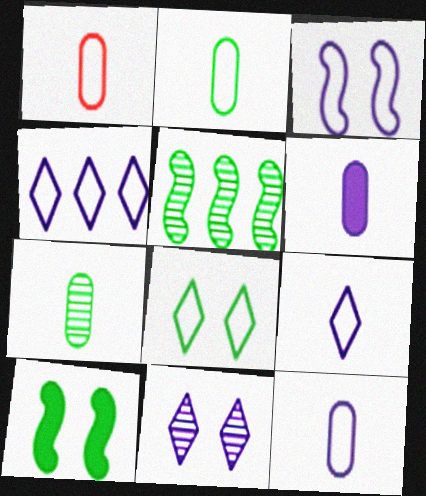[[1, 2, 12], 
[1, 6, 7], 
[3, 4, 12]]